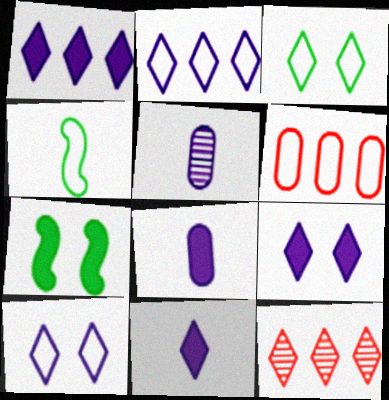[[1, 9, 11], 
[3, 11, 12], 
[4, 6, 10]]